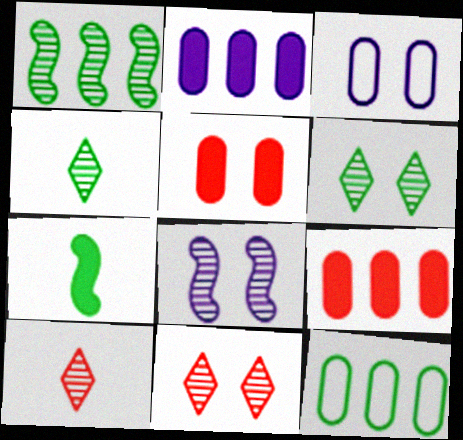[[6, 7, 12]]